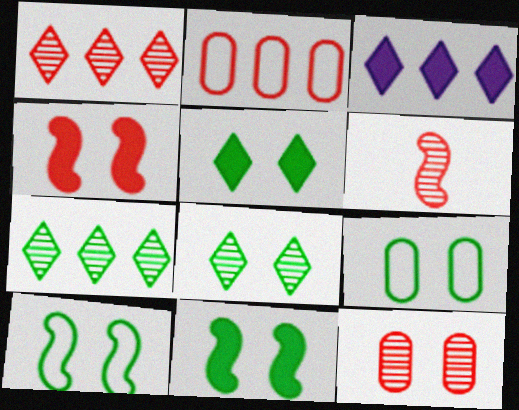[[1, 6, 12], 
[3, 6, 9], 
[8, 9, 11]]